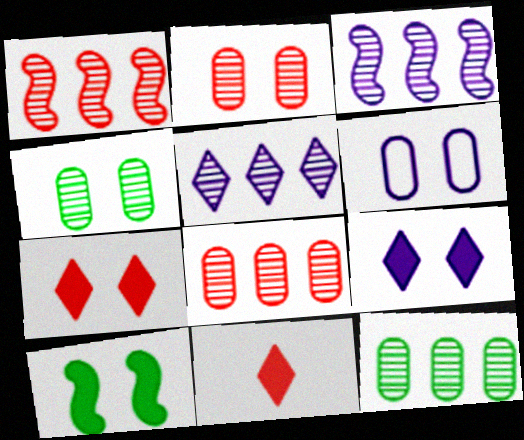[[1, 5, 12]]